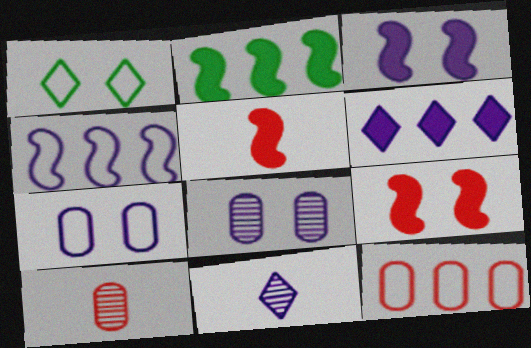[[1, 8, 9], 
[2, 3, 5]]